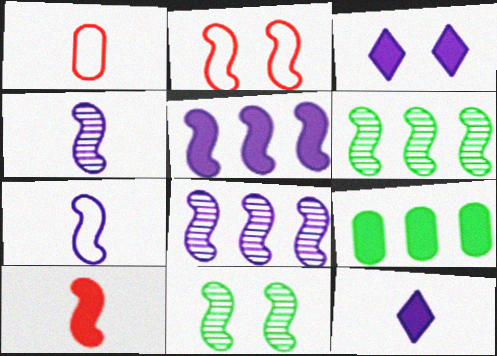[[1, 3, 6], 
[3, 9, 10]]